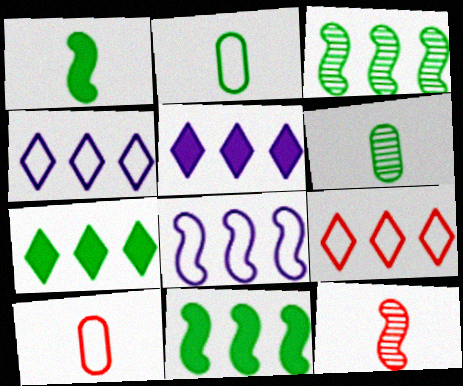[]